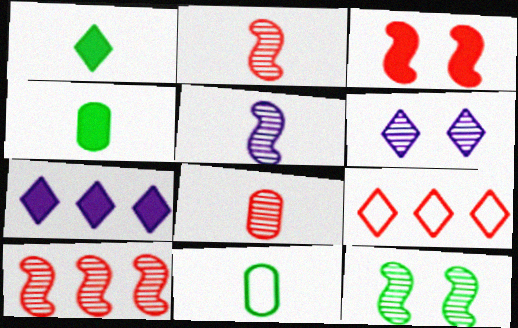[[1, 6, 9], 
[3, 4, 7], 
[3, 8, 9], 
[5, 10, 12]]